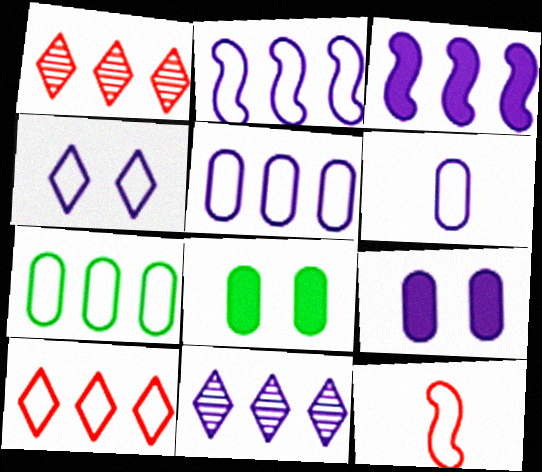[[1, 3, 7], 
[2, 4, 6], 
[2, 7, 10], 
[3, 5, 11], 
[4, 7, 12], 
[8, 11, 12]]